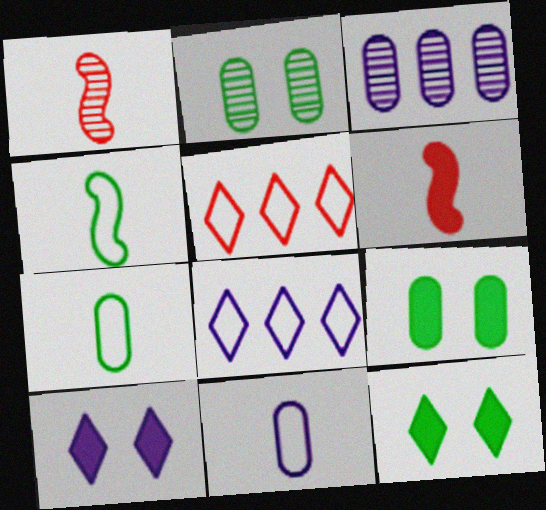[[1, 8, 9], 
[2, 6, 8]]